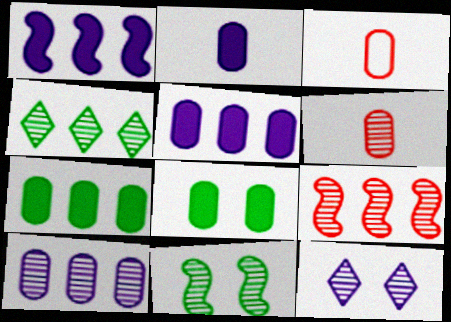[[3, 8, 10], 
[4, 9, 10]]